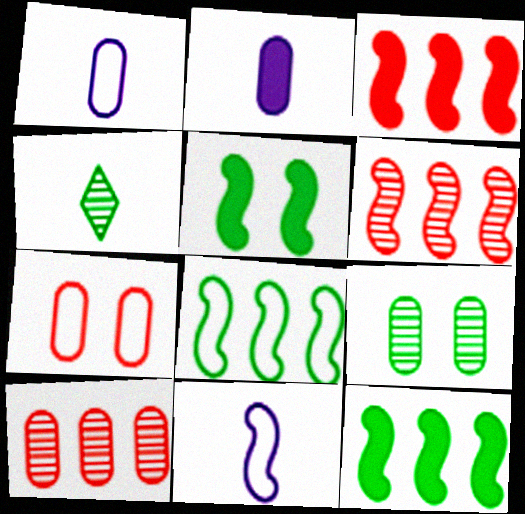[[5, 6, 11]]